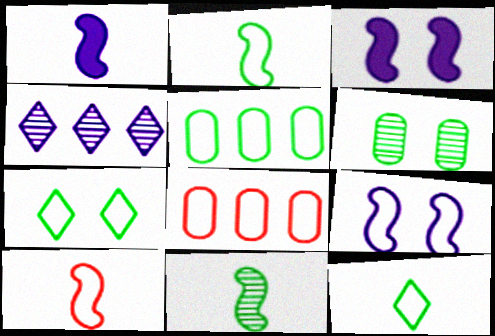[[1, 10, 11], 
[2, 5, 7], 
[8, 9, 12]]